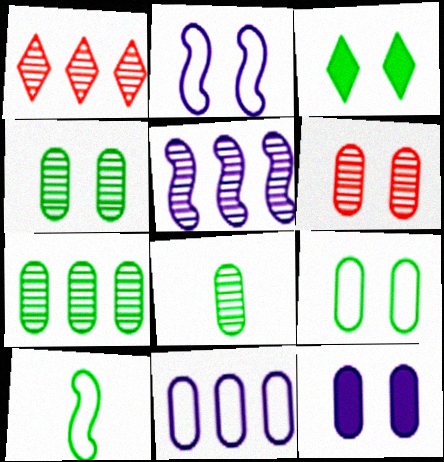[[1, 5, 7], 
[1, 10, 12], 
[2, 3, 6], 
[3, 7, 10], 
[4, 7, 8], 
[6, 9, 12]]